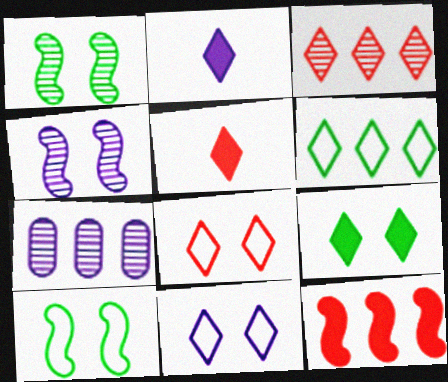[[3, 5, 8], 
[5, 7, 10], 
[6, 7, 12]]